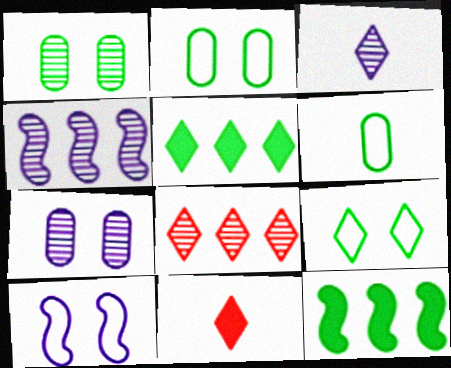[[2, 4, 11], 
[3, 4, 7]]